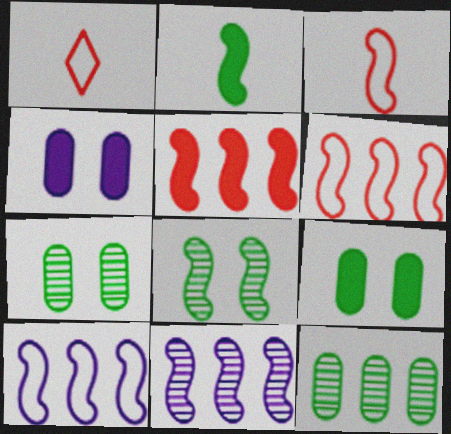[[1, 9, 11]]